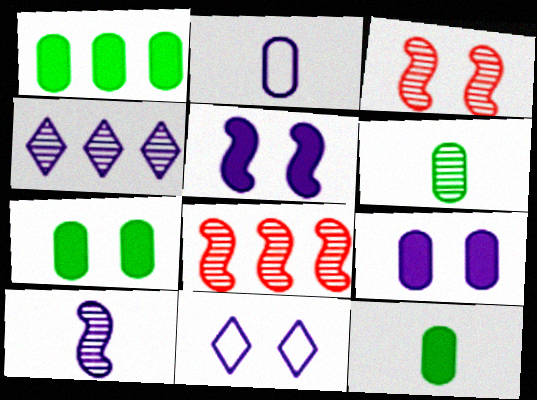[[1, 7, 12], 
[2, 4, 5], 
[3, 4, 6], 
[3, 7, 11], 
[8, 11, 12]]